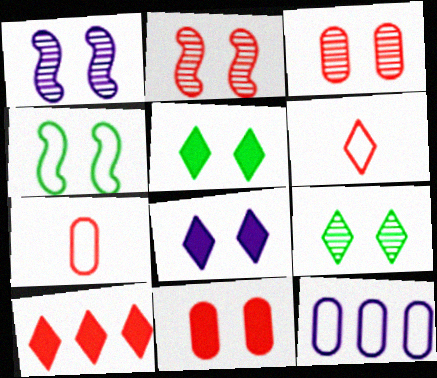[[1, 3, 9], 
[2, 7, 10], 
[3, 4, 8], 
[4, 6, 12]]